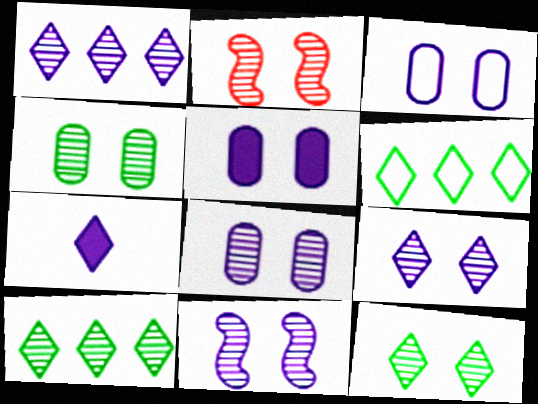[[2, 4, 9], 
[2, 8, 12], 
[3, 5, 8], 
[8, 9, 11]]